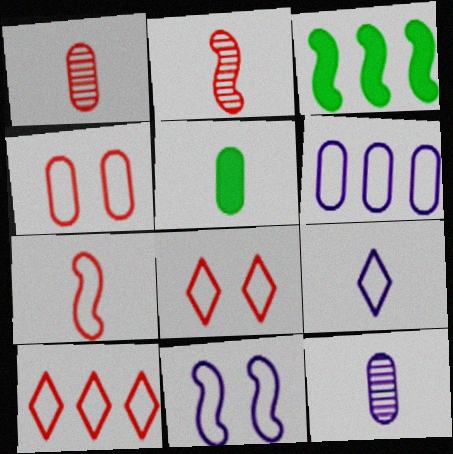[[2, 3, 11], 
[2, 5, 9], 
[3, 8, 12], 
[4, 7, 10], 
[6, 9, 11]]